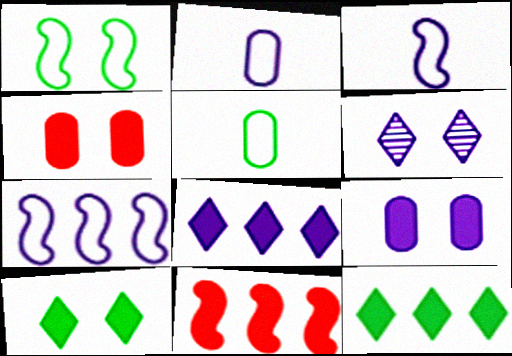[[1, 4, 6], 
[5, 6, 11]]